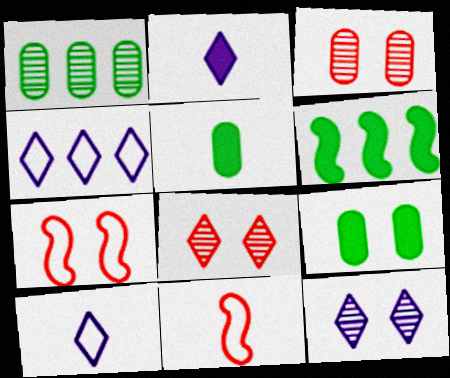[[1, 2, 7], 
[2, 4, 12], 
[3, 6, 10], 
[7, 9, 12]]